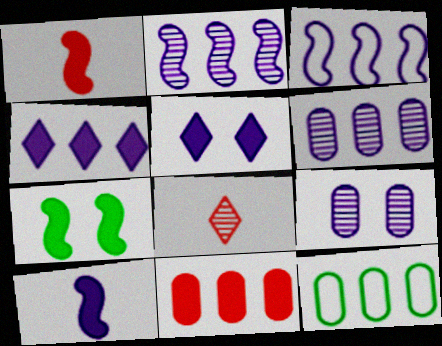[[3, 4, 6], 
[6, 11, 12]]